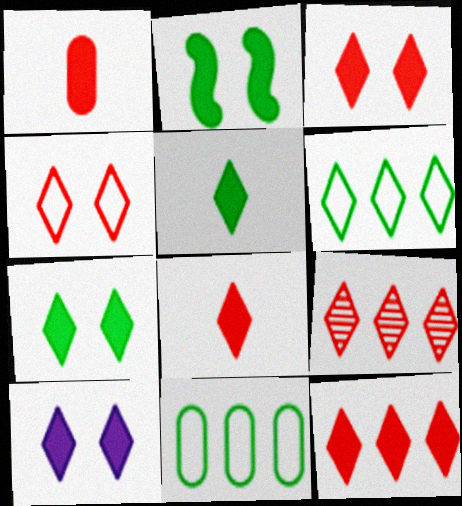[[3, 7, 10], 
[3, 8, 12], 
[4, 8, 9], 
[5, 10, 12]]